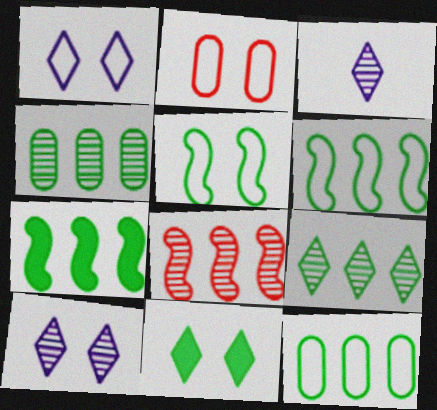[[1, 2, 5], 
[2, 3, 7], 
[7, 9, 12]]